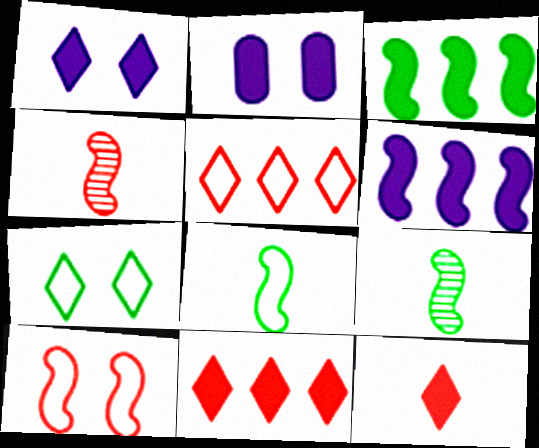[[2, 3, 12], 
[2, 5, 9], 
[6, 9, 10]]